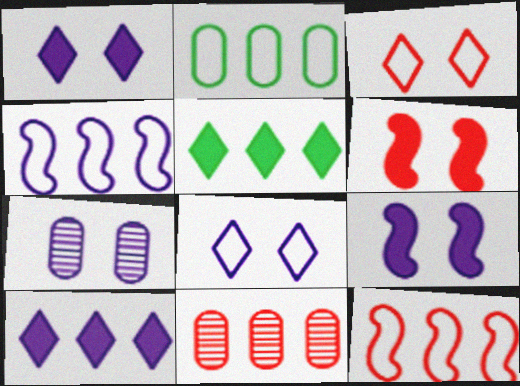[[4, 5, 11], 
[7, 8, 9]]